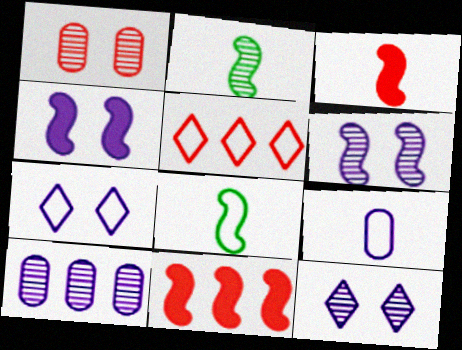[[1, 3, 5], 
[6, 8, 11]]